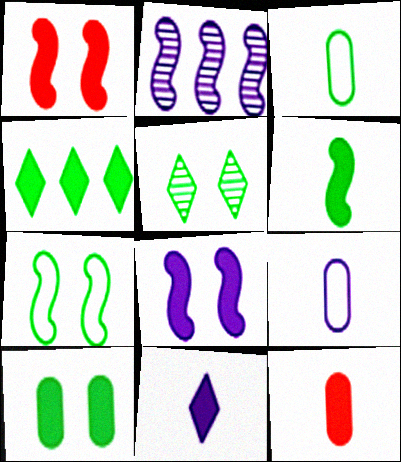[[4, 6, 10], 
[4, 8, 12], 
[5, 7, 10], 
[6, 11, 12]]